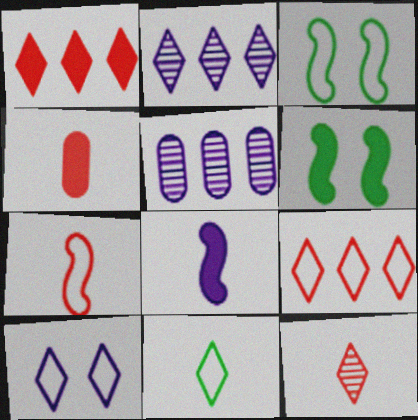[[2, 3, 4], 
[4, 7, 12], 
[5, 8, 10], 
[9, 10, 11]]